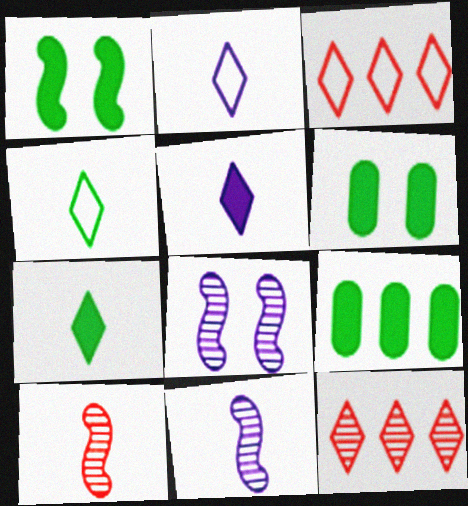[[1, 7, 9], 
[3, 6, 11]]